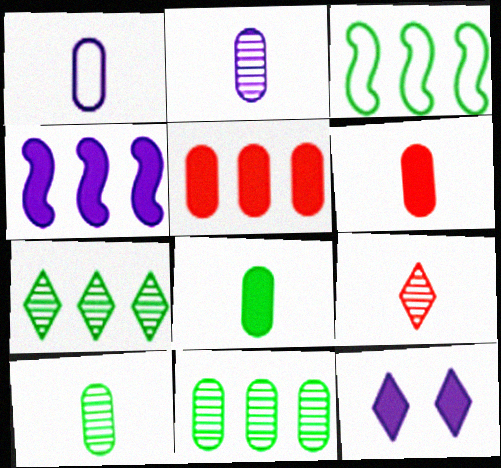[[1, 6, 10]]